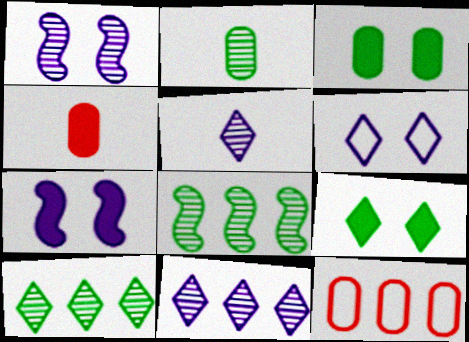[[4, 6, 8]]